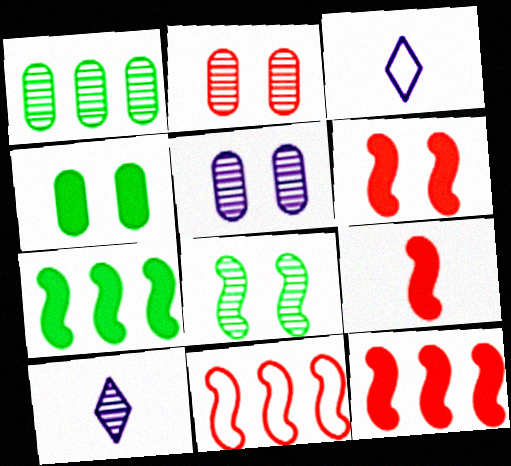[[1, 3, 6], 
[2, 3, 7], 
[4, 10, 11], 
[6, 9, 12]]